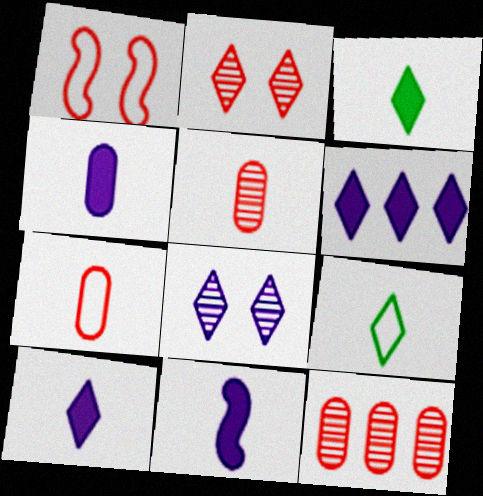[[2, 6, 9], 
[4, 10, 11], 
[5, 9, 11]]